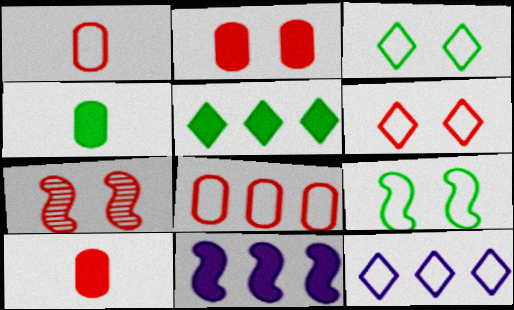[[1, 9, 12], 
[2, 6, 7], 
[4, 7, 12]]